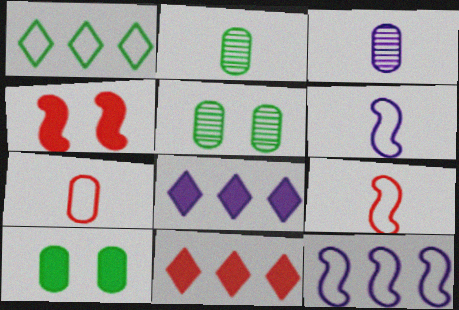[[1, 3, 4], 
[5, 6, 11], 
[5, 8, 9]]